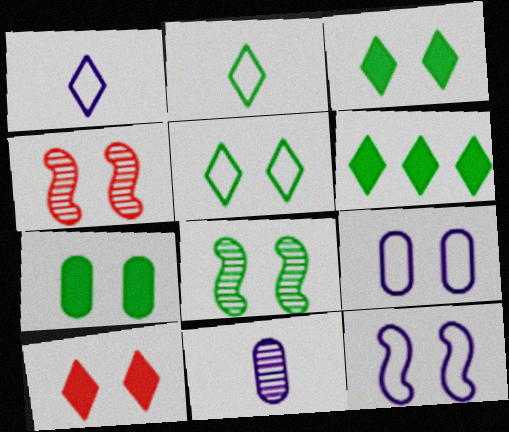[[3, 4, 9], 
[5, 7, 8], 
[8, 9, 10]]